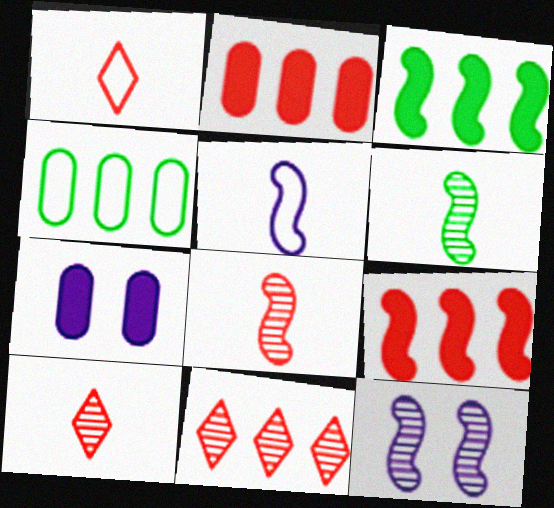[]